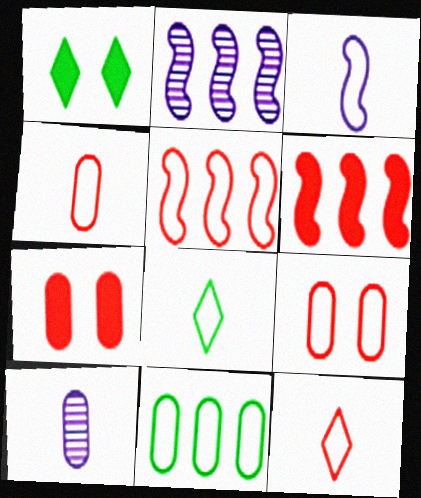[[1, 2, 4], 
[1, 5, 10], 
[2, 7, 8], 
[3, 4, 8], 
[5, 9, 12], 
[7, 10, 11]]